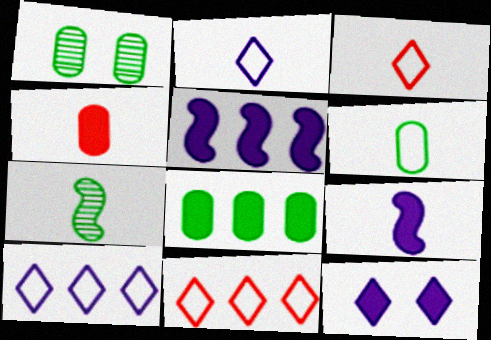[[1, 3, 5], 
[1, 6, 8], 
[1, 9, 11], 
[2, 4, 7]]